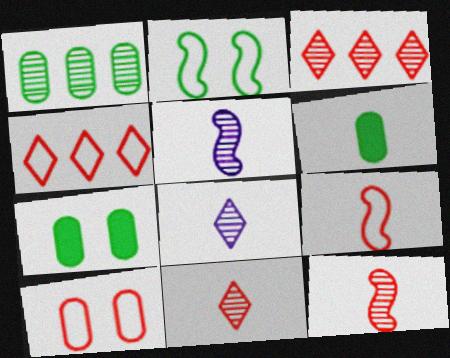[[4, 5, 7], 
[4, 9, 10], 
[6, 8, 9]]